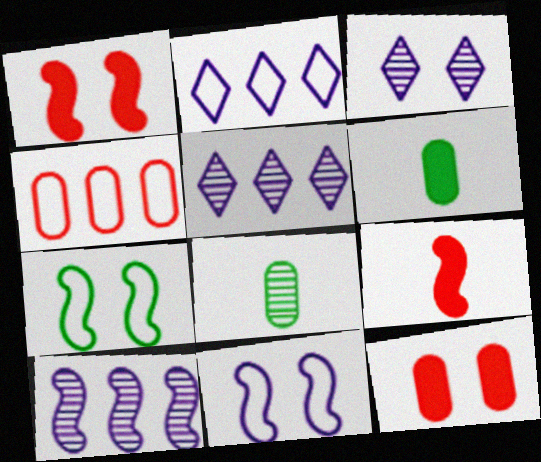[[1, 2, 8], 
[3, 7, 12], 
[7, 9, 10]]